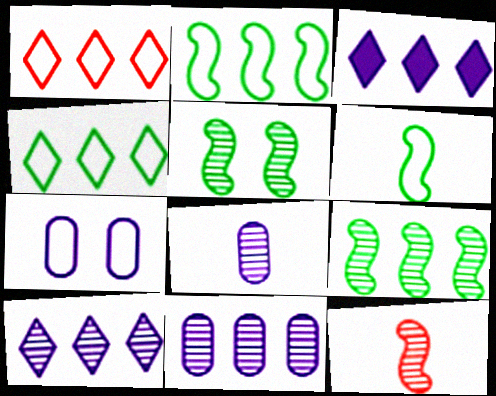[[1, 6, 7]]